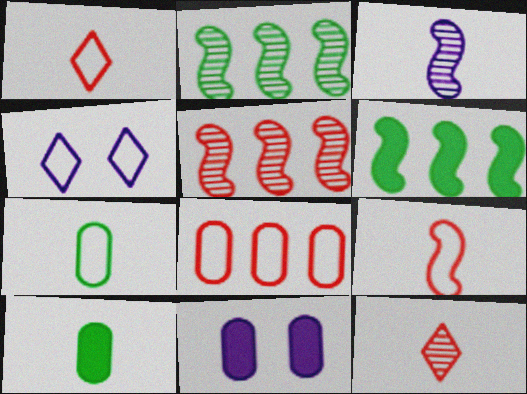[[1, 2, 11], 
[1, 3, 10], 
[4, 5, 10]]